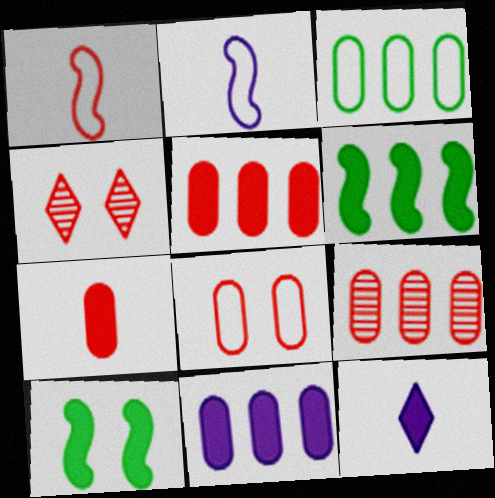[[1, 4, 5], 
[3, 9, 11], 
[5, 10, 12], 
[7, 8, 9]]